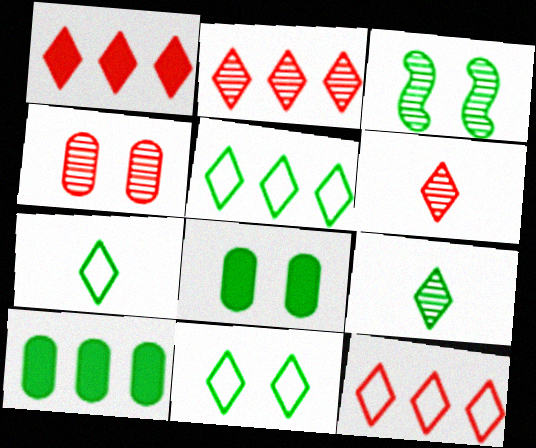[[1, 2, 12], 
[3, 7, 10], 
[3, 8, 11], 
[5, 7, 11]]